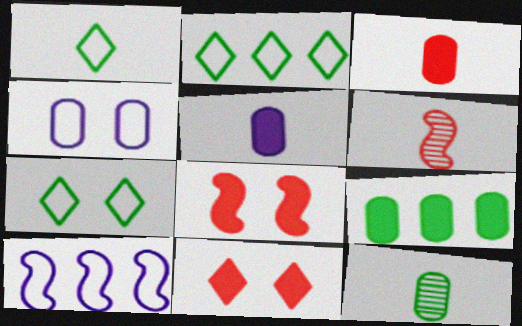[[1, 2, 7], 
[1, 5, 6], 
[10, 11, 12]]